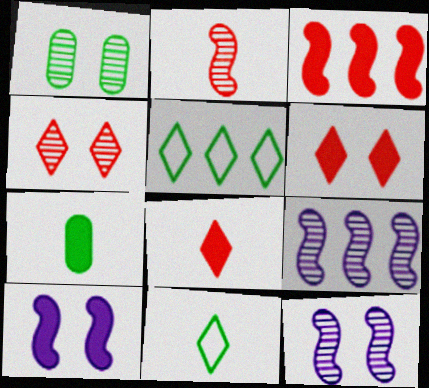[[1, 4, 12]]